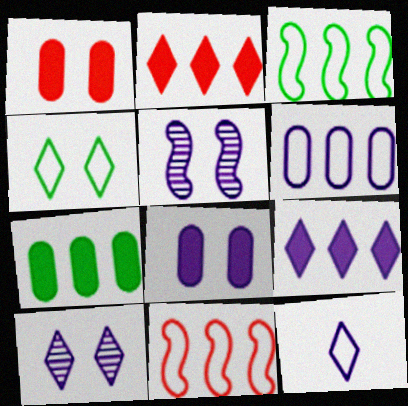[[1, 4, 5], 
[9, 10, 12]]